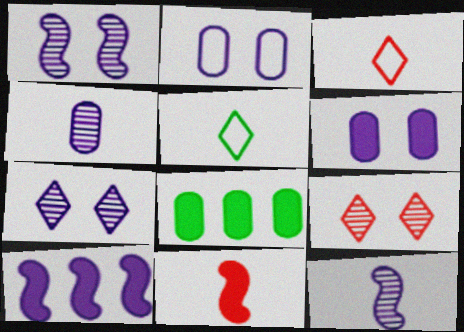[[1, 3, 8], 
[4, 5, 11]]